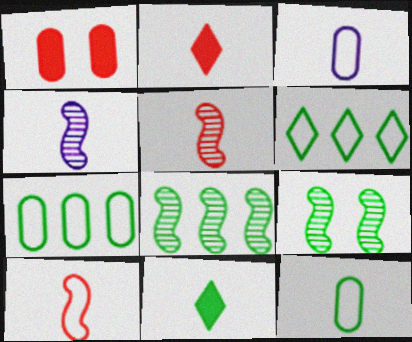[[1, 4, 6], 
[2, 4, 12], 
[3, 5, 11], 
[7, 9, 11]]